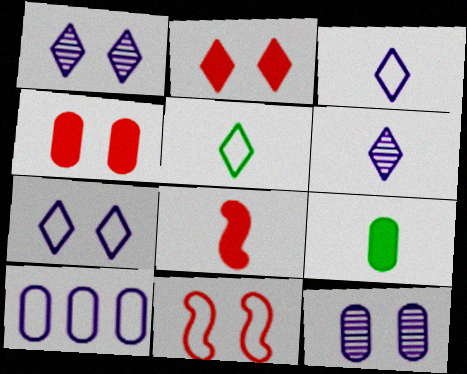[[5, 10, 11]]